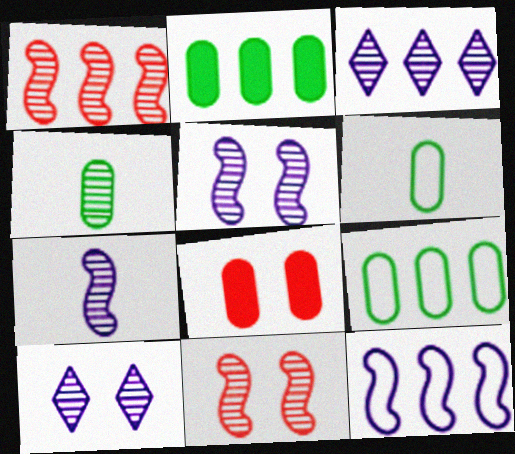[[1, 4, 10], 
[3, 4, 11]]